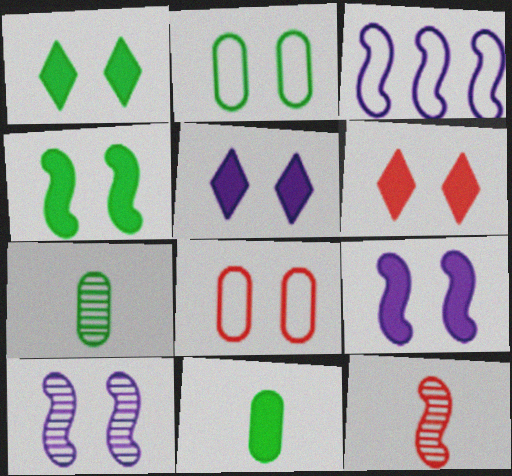[[1, 5, 6], 
[1, 8, 10], 
[2, 6, 10], 
[3, 4, 12], 
[3, 6, 7]]